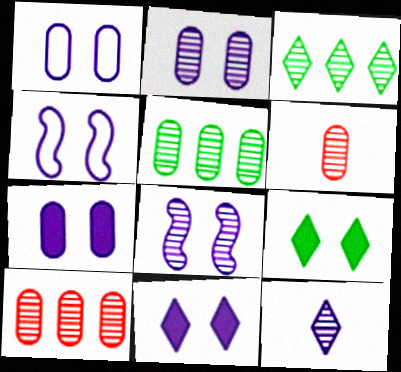[[1, 2, 7], 
[1, 8, 11], 
[2, 4, 11], 
[2, 5, 6], 
[3, 6, 8]]